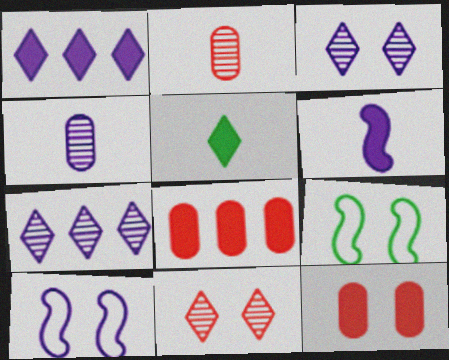[[1, 2, 9], 
[1, 4, 10], 
[3, 9, 12]]